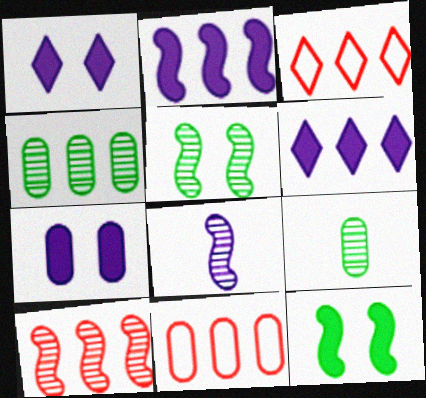[[2, 3, 4], 
[5, 8, 10], 
[7, 9, 11]]